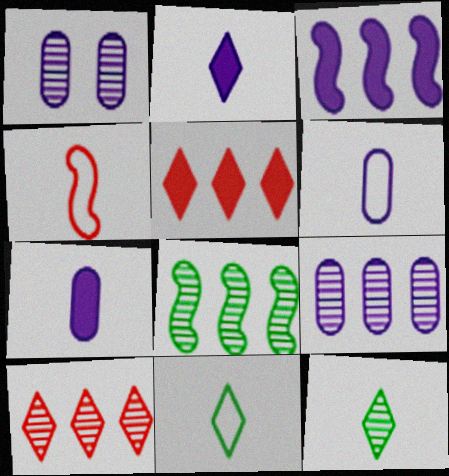[[4, 6, 11], 
[4, 7, 12], 
[8, 9, 10]]